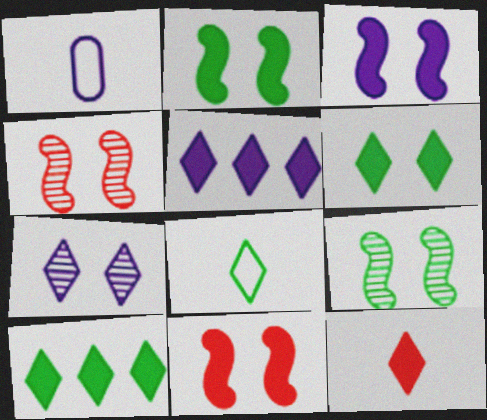[[1, 4, 10], 
[2, 3, 11], 
[5, 6, 12]]